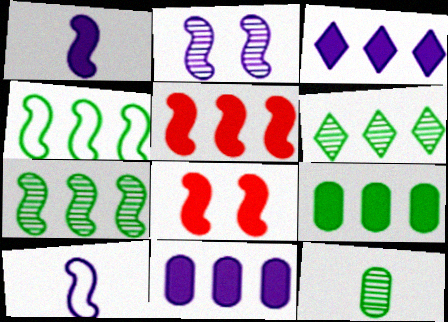[[3, 5, 9], 
[4, 6, 9], 
[7, 8, 10]]